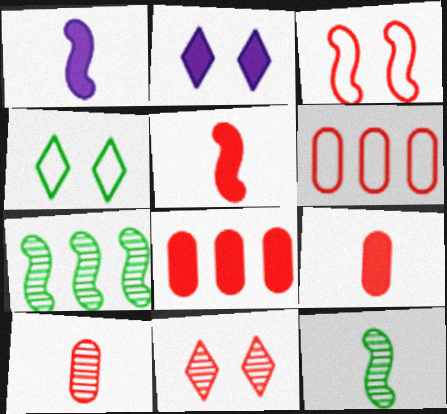[[1, 3, 7], 
[2, 4, 11], 
[2, 6, 12], 
[5, 6, 11]]